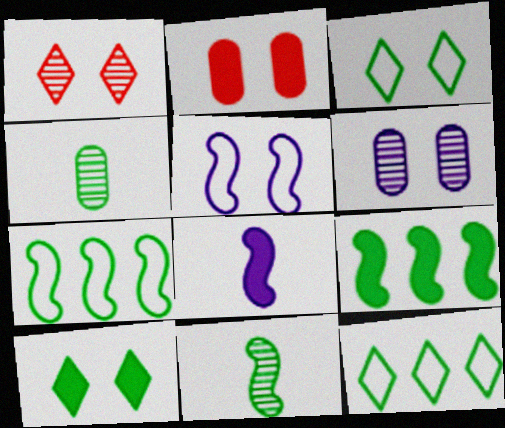[[3, 4, 9], 
[4, 7, 10]]